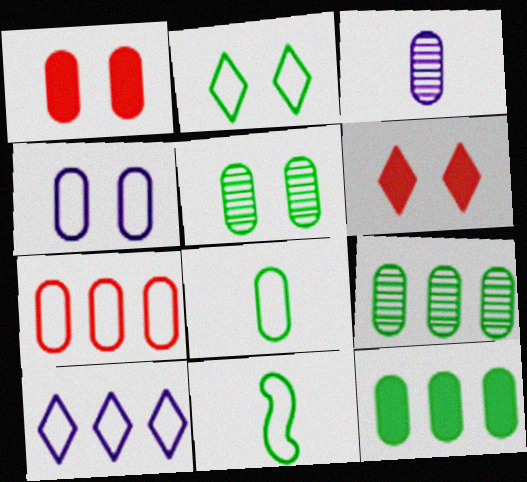[[1, 4, 5], 
[4, 7, 8], 
[5, 8, 12]]